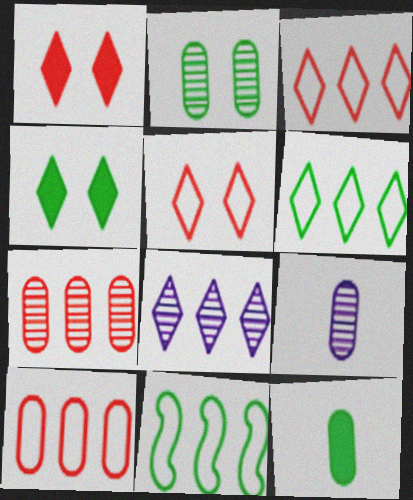[[1, 9, 11], 
[2, 7, 9]]